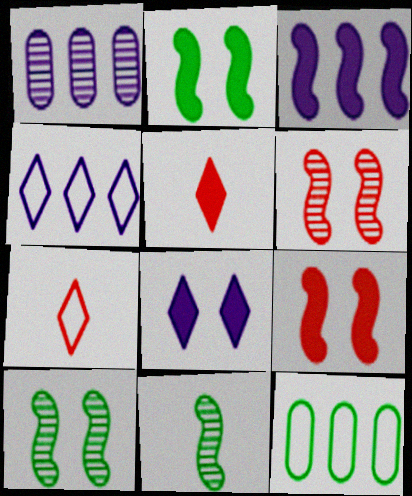[[1, 2, 7], 
[1, 3, 4]]